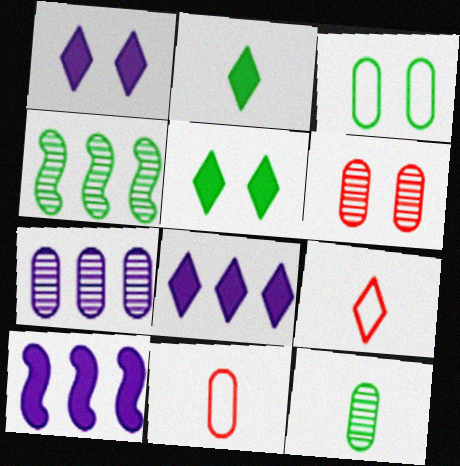[[1, 4, 11], 
[2, 3, 4], 
[6, 7, 12]]